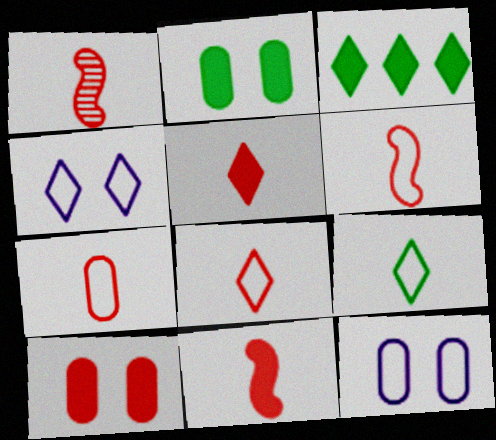[[1, 3, 12], 
[1, 5, 7], 
[1, 6, 11], 
[6, 7, 8]]